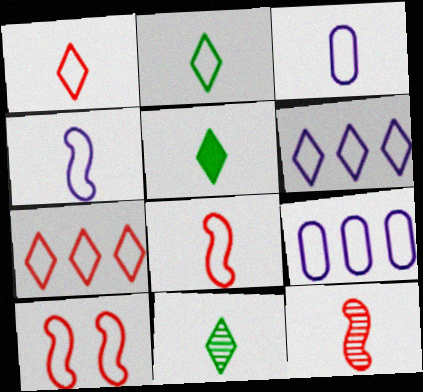[[2, 3, 8], 
[2, 5, 11], 
[2, 9, 10], 
[3, 5, 12]]